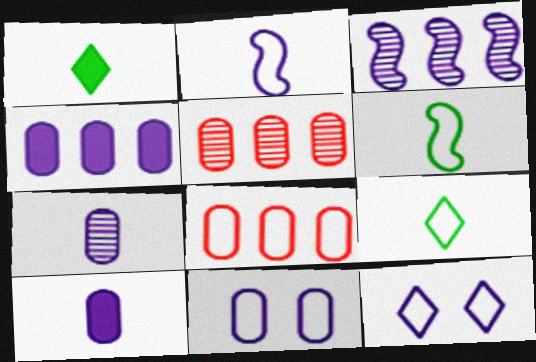[[3, 10, 12], 
[4, 7, 11], 
[6, 8, 12]]